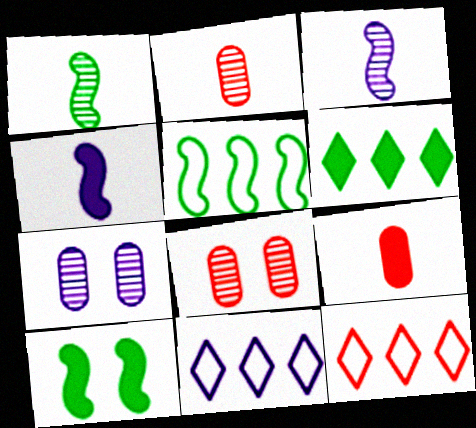[[1, 5, 10], 
[2, 10, 11], 
[4, 7, 11]]